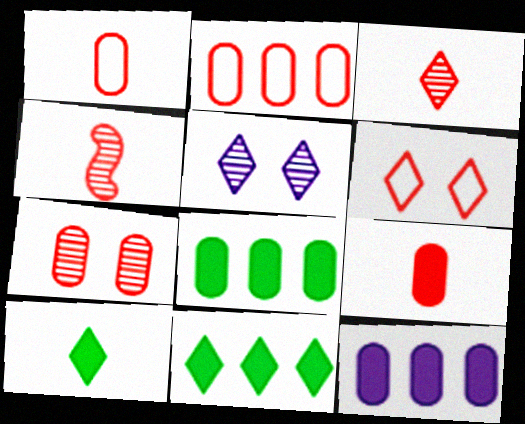[[2, 7, 9]]